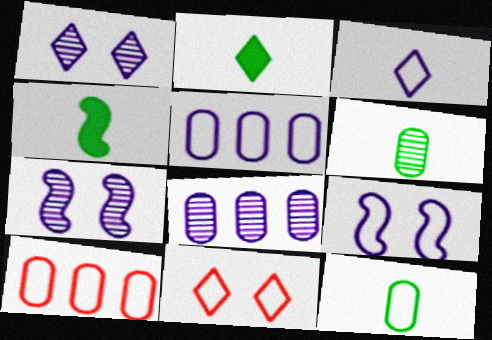[[1, 4, 10], 
[2, 7, 10], 
[3, 5, 9], 
[4, 8, 11]]